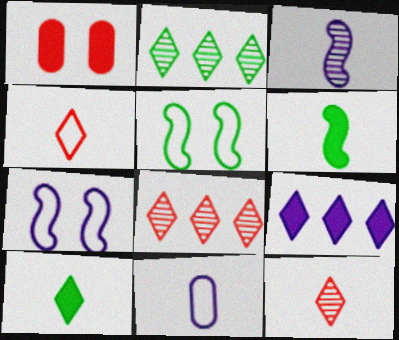[[1, 6, 9], 
[6, 11, 12]]